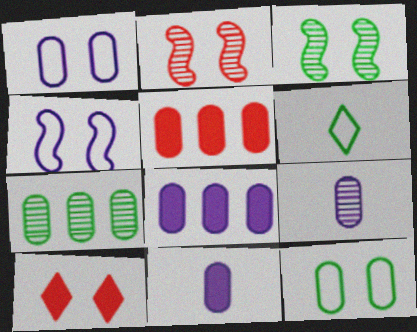[[1, 3, 10], 
[1, 8, 9], 
[2, 6, 8], 
[5, 9, 12]]